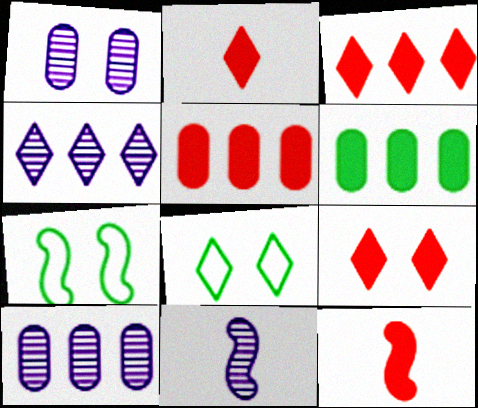[[1, 4, 11], 
[1, 7, 9], 
[2, 3, 9], 
[2, 4, 8], 
[2, 7, 10], 
[5, 8, 11], 
[5, 9, 12], 
[8, 10, 12]]